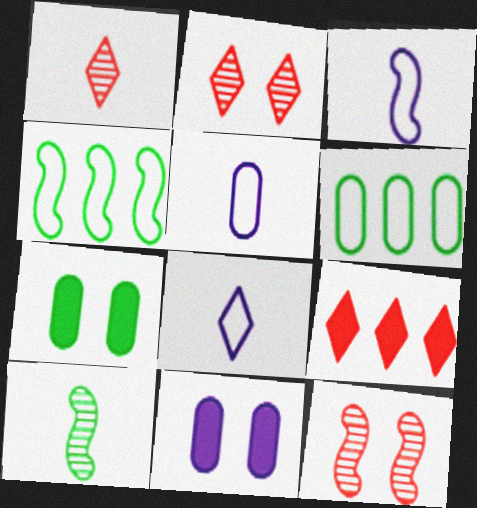[[1, 4, 11], 
[3, 5, 8]]